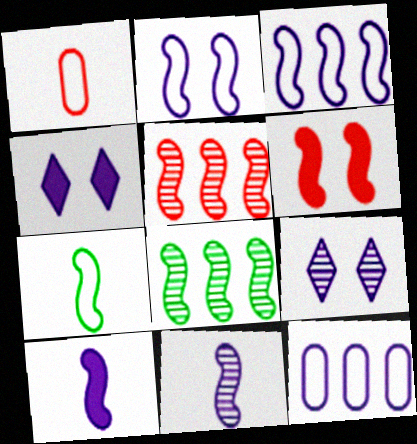[[1, 4, 8], 
[4, 11, 12], 
[9, 10, 12]]